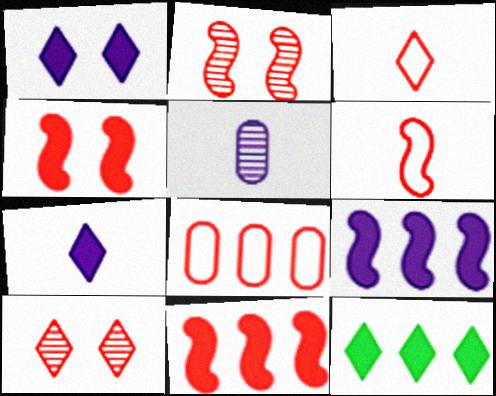[[2, 6, 11]]